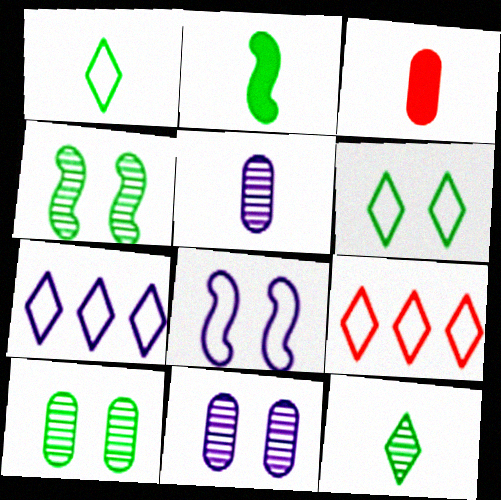[[2, 9, 11], 
[3, 4, 7]]